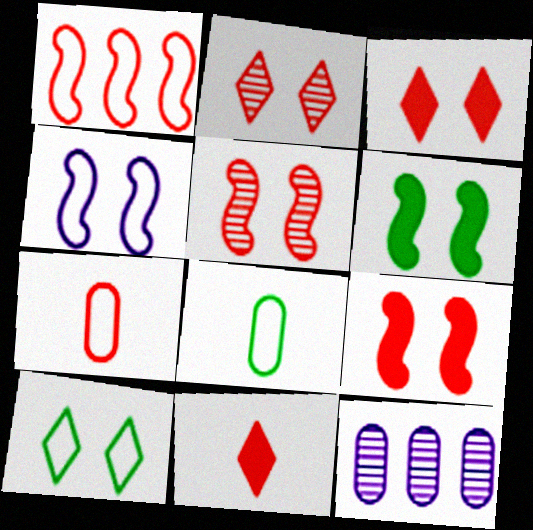[[4, 5, 6]]